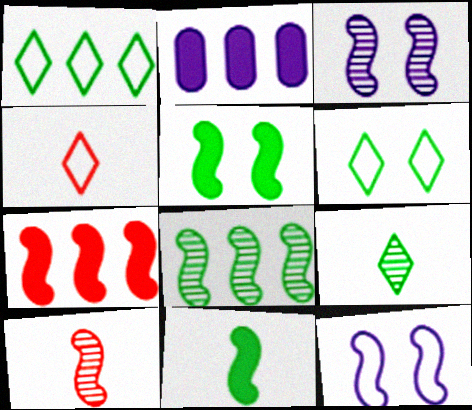[[2, 6, 10], 
[3, 8, 10]]